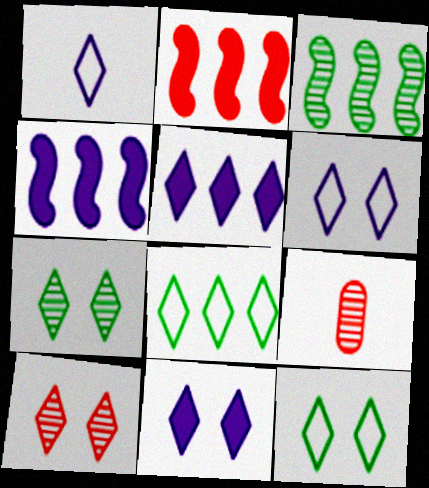[[4, 9, 12], 
[10, 11, 12]]